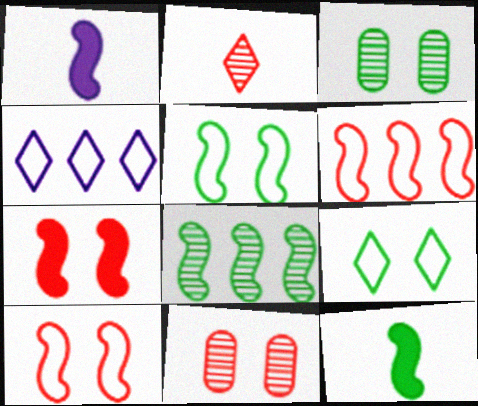[[1, 8, 10], 
[4, 11, 12], 
[5, 8, 12]]